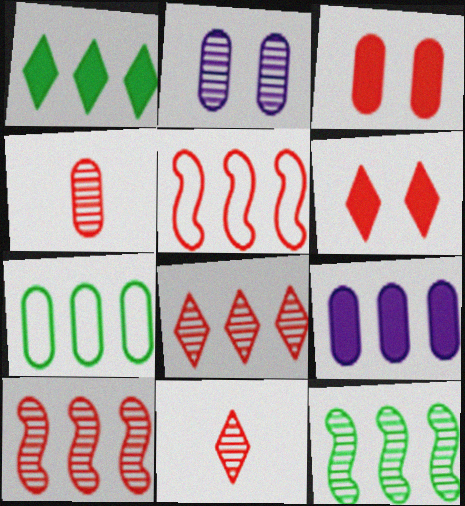[[1, 7, 12], 
[2, 11, 12], 
[3, 5, 11], 
[4, 5, 6]]